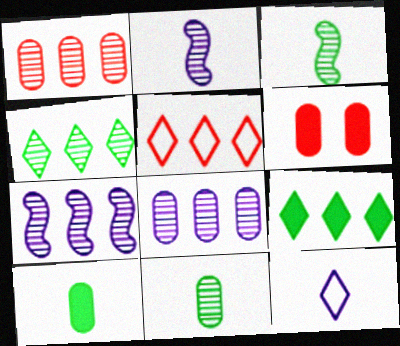[[1, 4, 7]]